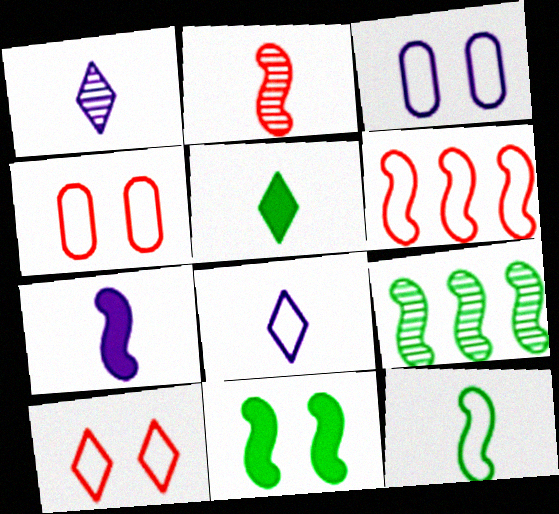[[2, 7, 12], 
[9, 11, 12]]